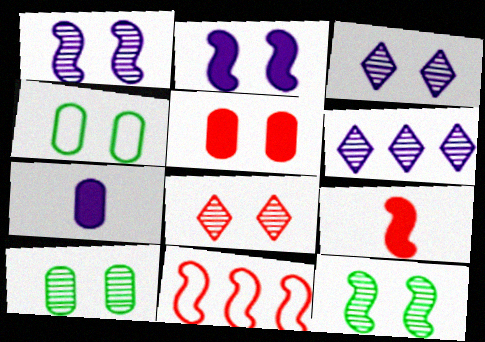[[1, 8, 10], 
[2, 4, 8], 
[4, 6, 9]]